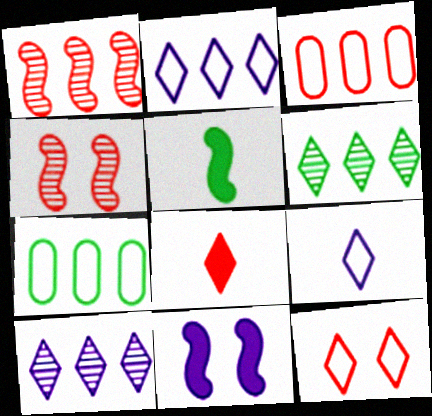[[3, 4, 8]]